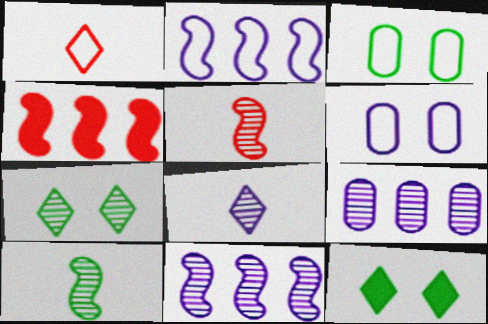[[1, 2, 3], 
[3, 4, 8], 
[5, 7, 9]]